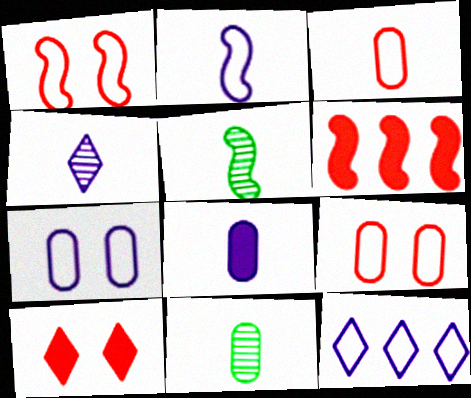[[2, 4, 8], 
[2, 7, 12], 
[3, 8, 11]]